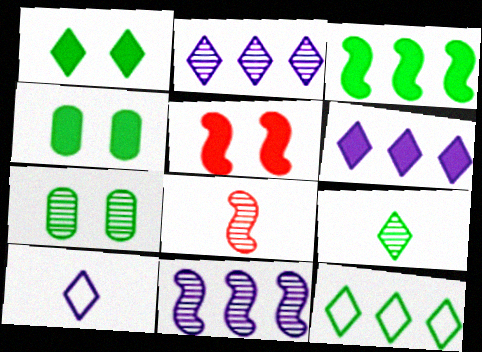[[1, 9, 12], 
[2, 7, 8]]